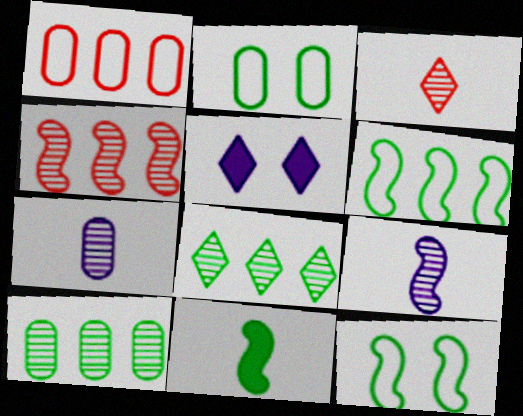[[2, 8, 11]]